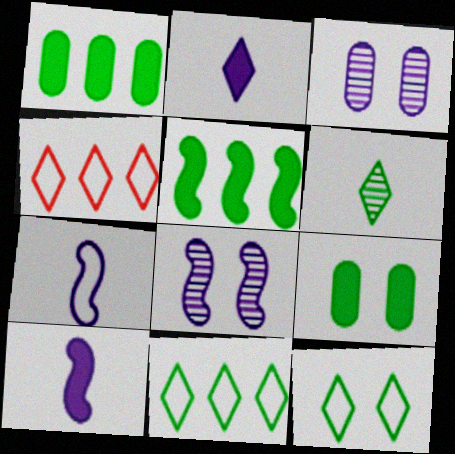[]